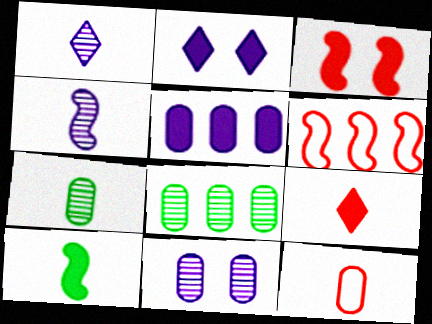[[1, 10, 12], 
[2, 6, 7]]